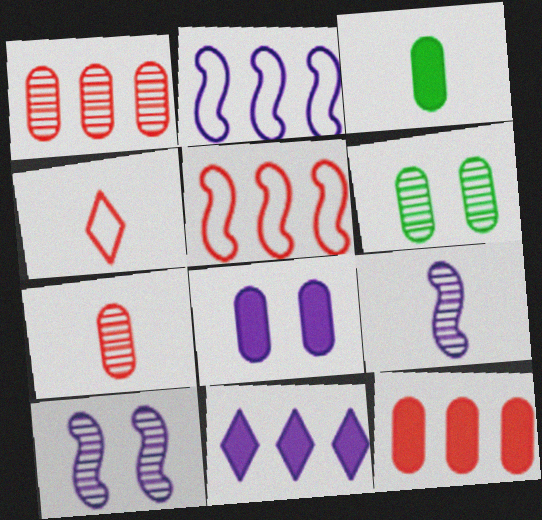[[3, 4, 9], 
[3, 8, 12]]